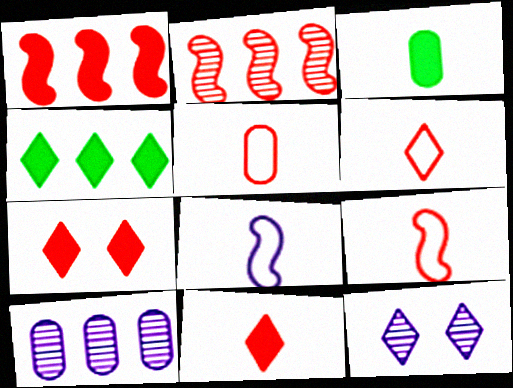[[2, 5, 7], 
[4, 6, 12], 
[5, 6, 9]]